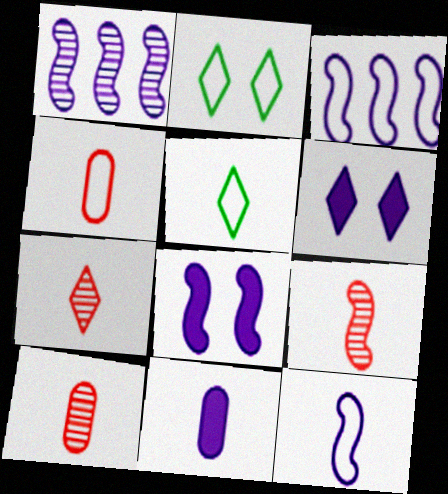[[1, 8, 12], 
[2, 3, 4], 
[4, 5, 12], 
[5, 9, 11], 
[7, 9, 10]]